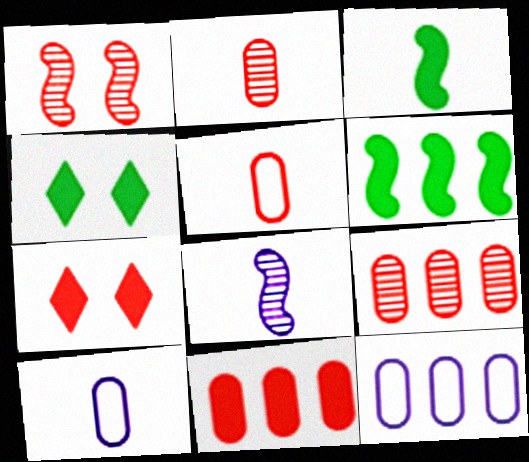[]